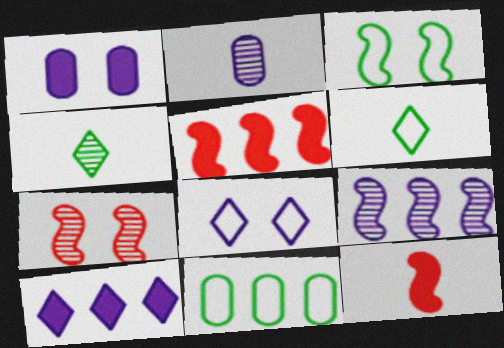[[2, 6, 12], 
[3, 6, 11], 
[3, 9, 12]]